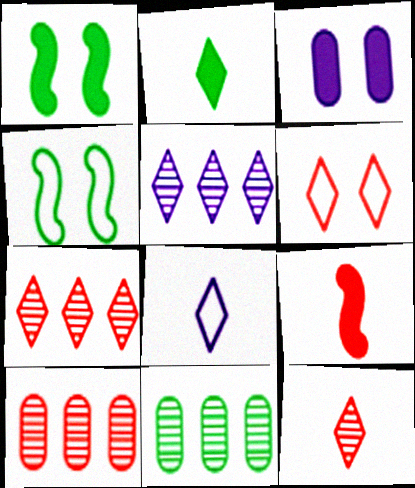[[1, 8, 10], 
[2, 4, 11], 
[2, 5, 6], 
[2, 8, 12], 
[6, 9, 10]]